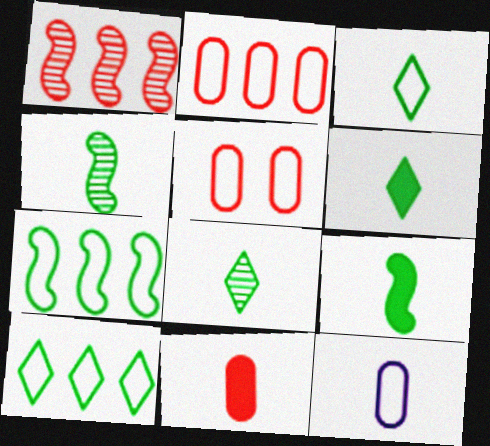[[3, 6, 8]]